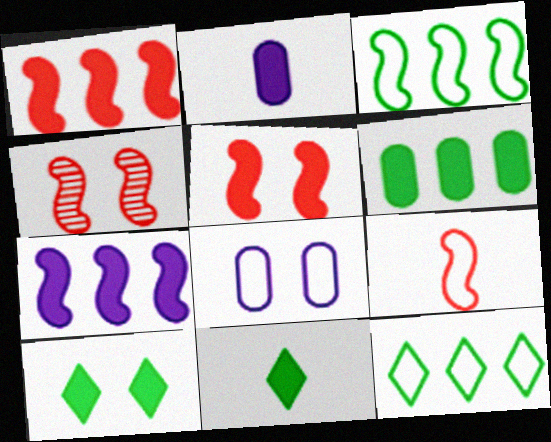[[1, 2, 10], 
[1, 4, 9], 
[2, 4, 12], 
[4, 8, 10], 
[8, 9, 12]]